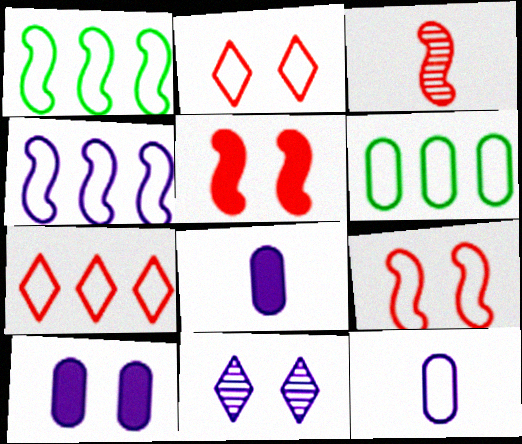[[1, 2, 12], 
[4, 6, 7], 
[4, 8, 11]]